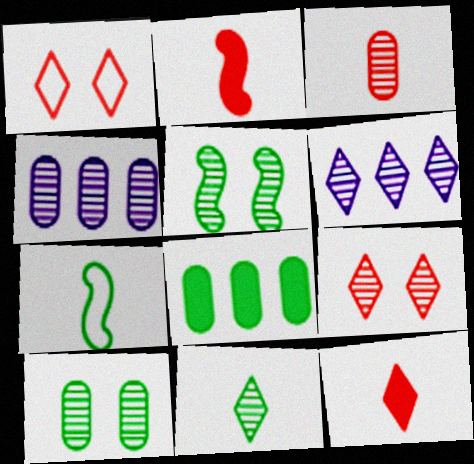[[3, 4, 10], 
[3, 5, 6], 
[6, 9, 11]]